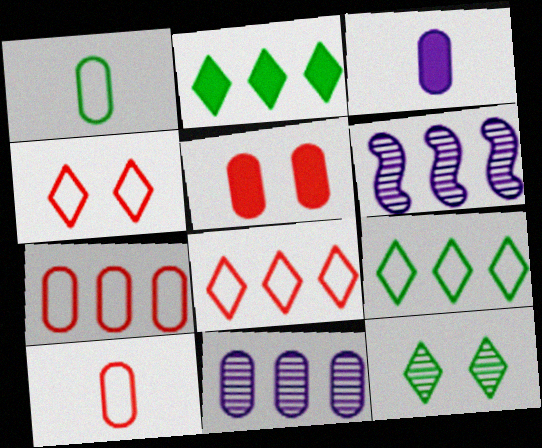[[1, 5, 11], 
[2, 6, 7]]